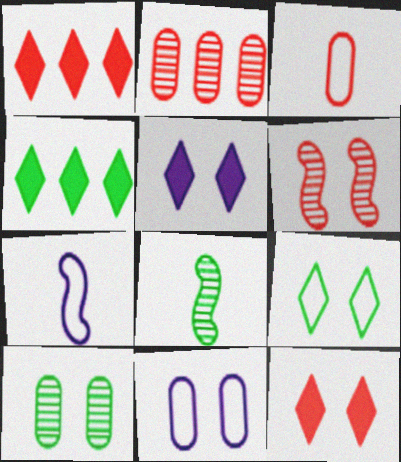[[1, 3, 6], 
[1, 7, 10], 
[1, 8, 11]]